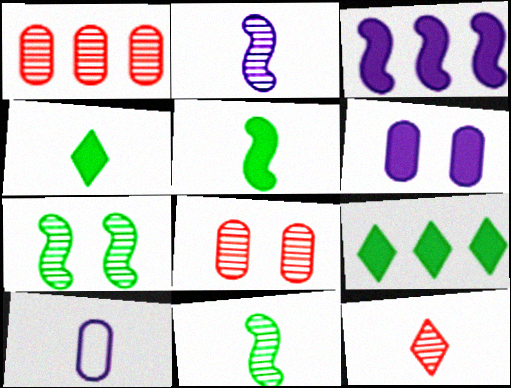[[5, 10, 12]]